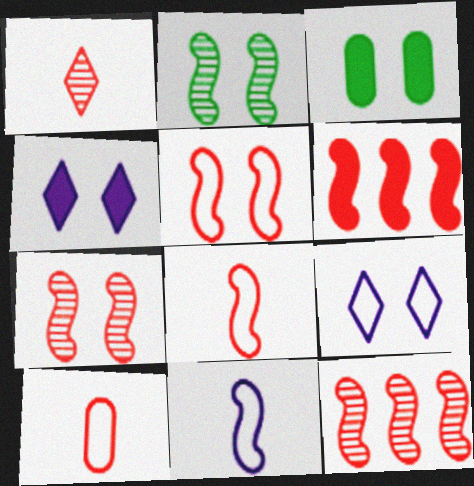[[2, 6, 11], 
[3, 7, 9], 
[6, 7, 8]]